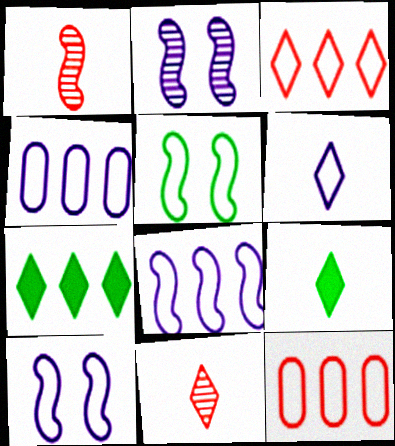[[2, 9, 12], 
[4, 6, 10], 
[5, 6, 12], 
[6, 9, 11]]